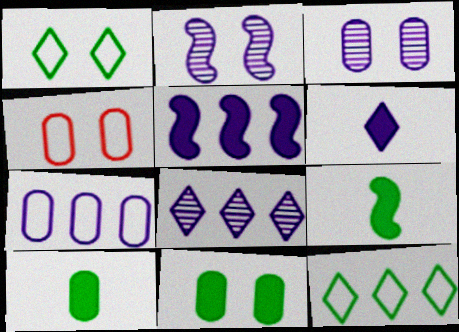[[2, 6, 7], 
[3, 4, 11], 
[4, 8, 9], 
[5, 7, 8]]